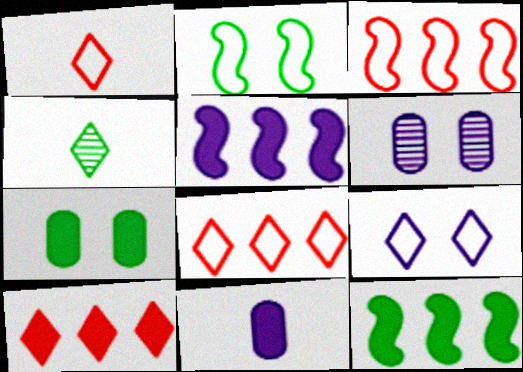[[1, 6, 12], 
[4, 9, 10]]